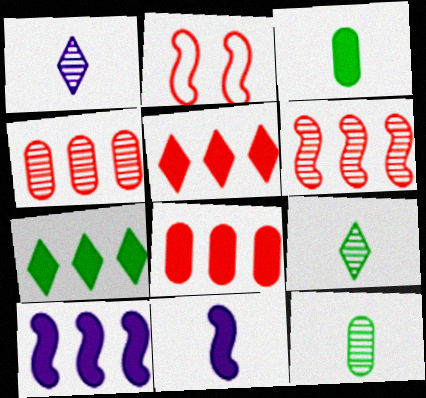[[7, 8, 10]]